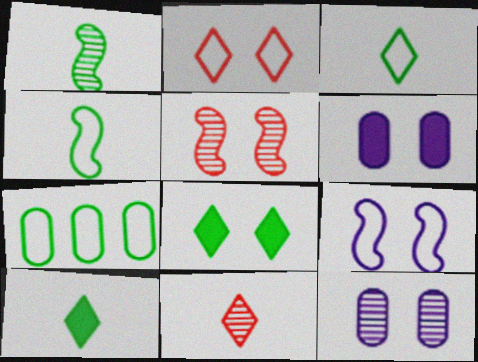[[1, 7, 8]]